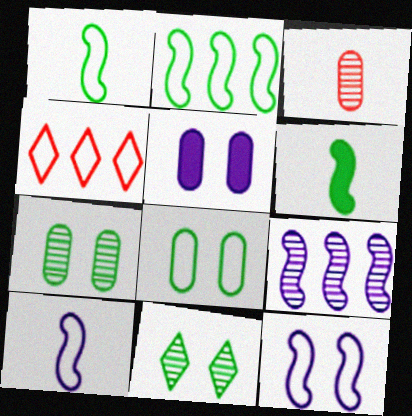[[3, 9, 11], 
[4, 8, 10]]